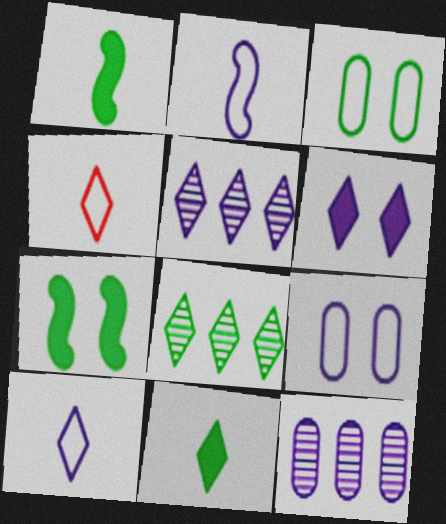[[1, 3, 8], 
[2, 6, 12], 
[4, 6, 8], 
[4, 7, 12], 
[5, 6, 10]]